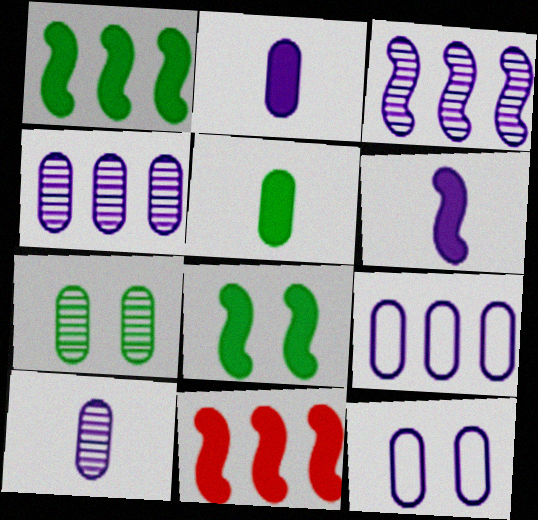[[2, 4, 12], 
[6, 8, 11]]